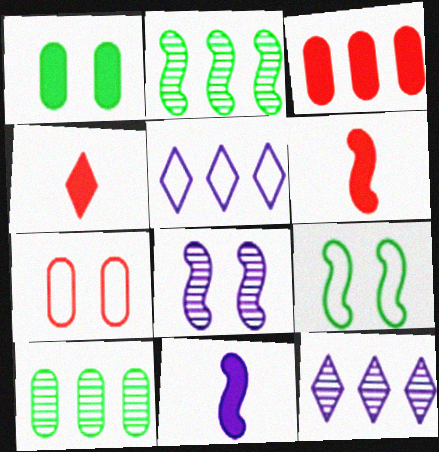[[2, 3, 5]]